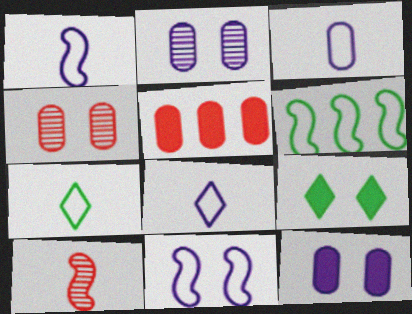[[1, 3, 8], 
[4, 9, 11]]